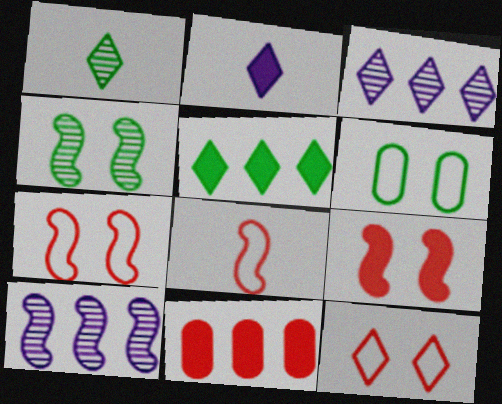[]